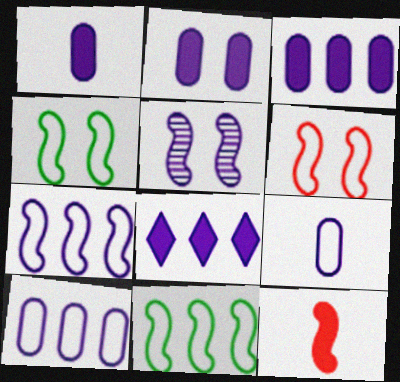[[1, 2, 3], 
[5, 8, 9], 
[5, 11, 12]]